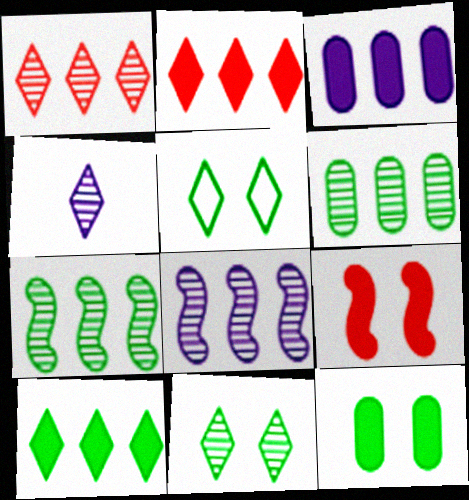[[1, 4, 11], 
[1, 6, 8], 
[2, 4, 5]]